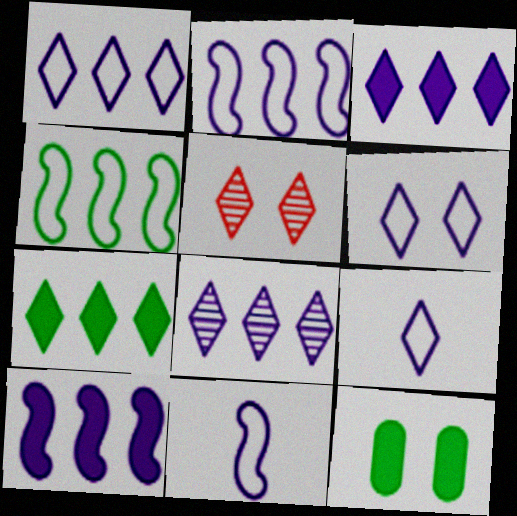[[1, 3, 8], 
[1, 6, 9], 
[5, 7, 9]]